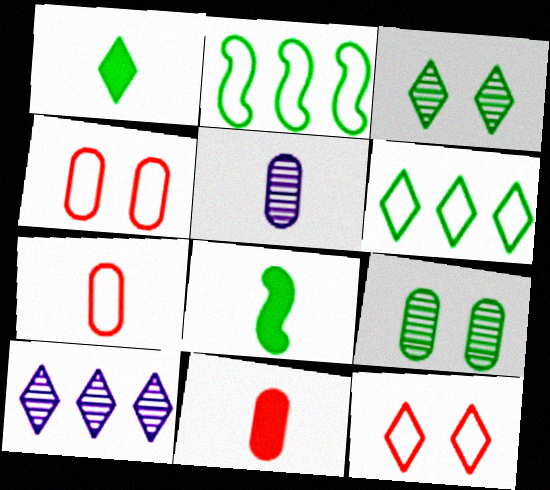[[1, 2, 9], 
[1, 3, 6], 
[1, 10, 12], 
[4, 8, 10], 
[6, 8, 9]]